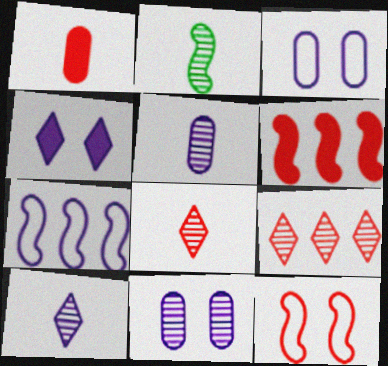[[1, 9, 12], 
[2, 5, 8], 
[2, 9, 11], 
[4, 5, 7]]